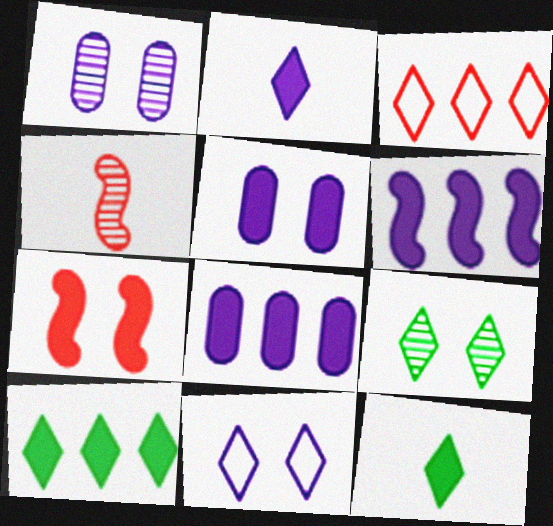[[2, 3, 9], 
[2, 5, 6], 
[7, 8, 12]]